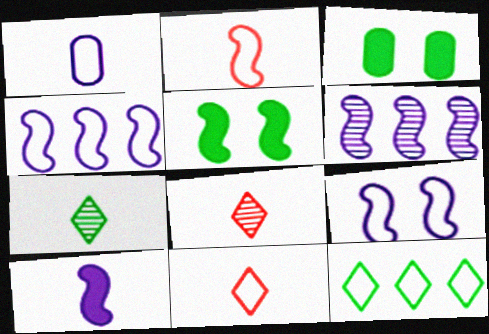[[2, 5, 6], 
[3, 4, 8], 
[3, 6, 11], 
[6, 9, 10]]